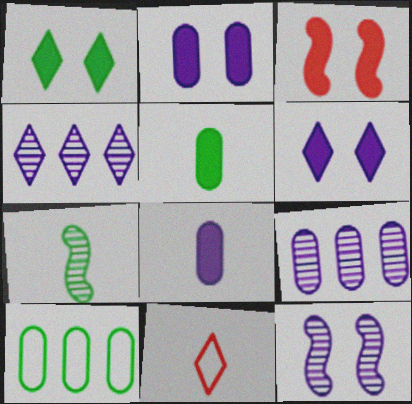[[1, 2, 3], 
[1, 4, 11], 
[1, 7, 10], 
[7, 8, 11]]